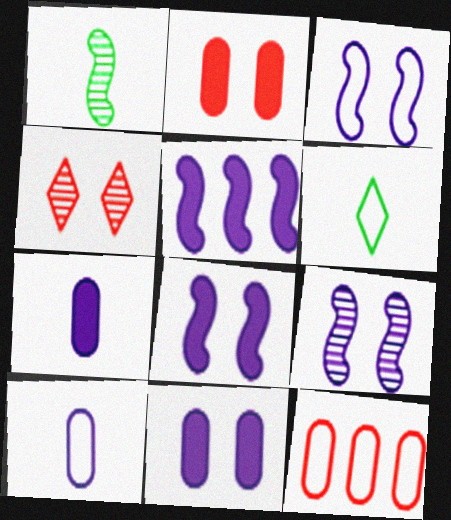[[3, 6, 12], 
[3, 8, 9]]